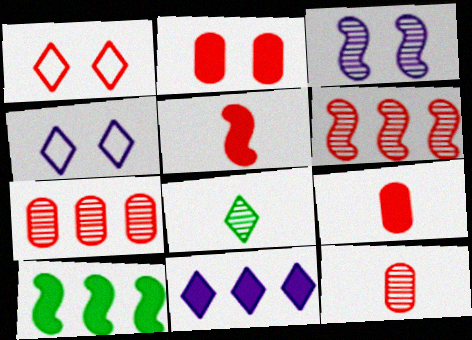[[1, 5, 7], 
[1, 6, 9], 
[1, 8, 11], 
[3, 7, 8], 
[4, 10, 12]]